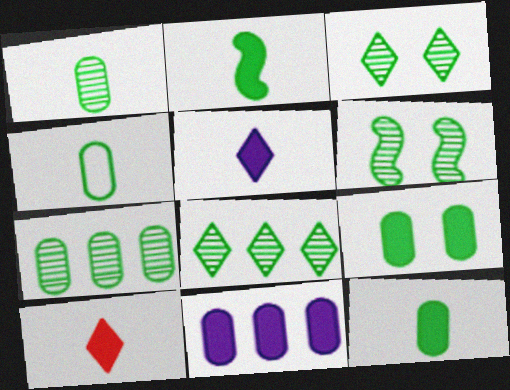[[1, 4, 12], 
[1, 6, 8], 
[4, 7, 9]]